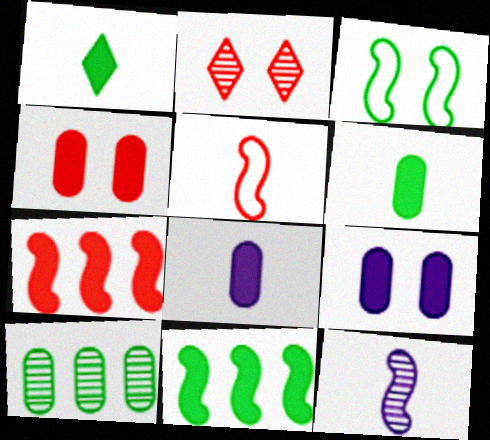[[1, 3, 10], 
[1, 7, 9], 
[2, 3, 9], 
[2, 10, 12], 
[3, 7, 12]]